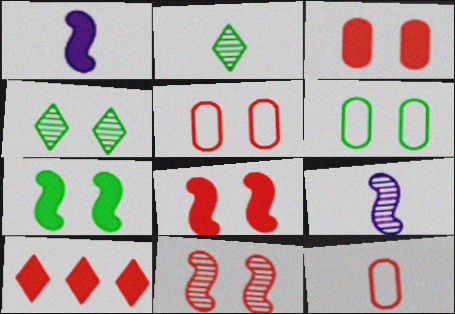[[1, 2, 12], 
[4, 6, 7], 
[6, 9, 10], 
[10, 11, 12]]